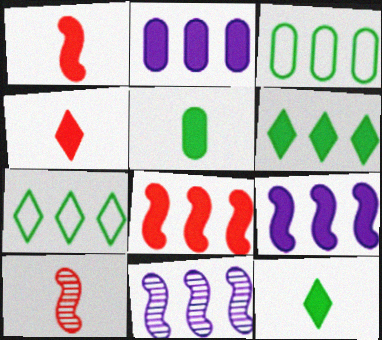[[2, 6, 8]]